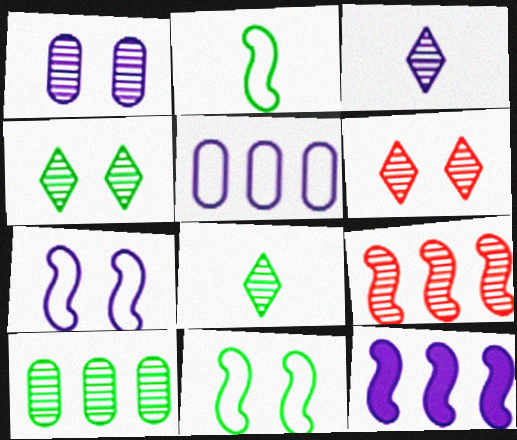[[1, 8, 9]]